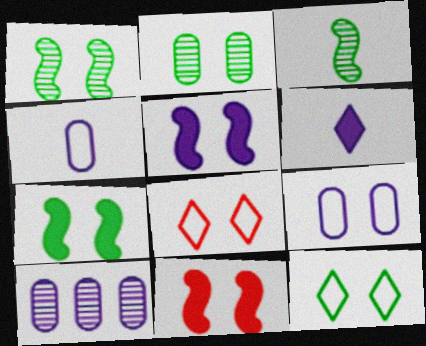[[2, 5, 8], 
[2, 7, 12], 
[5, 7, 11]]